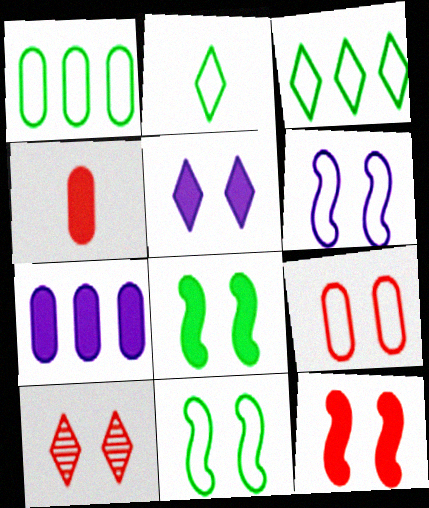[[1, 2, 11], 
[9, 10, 12]]